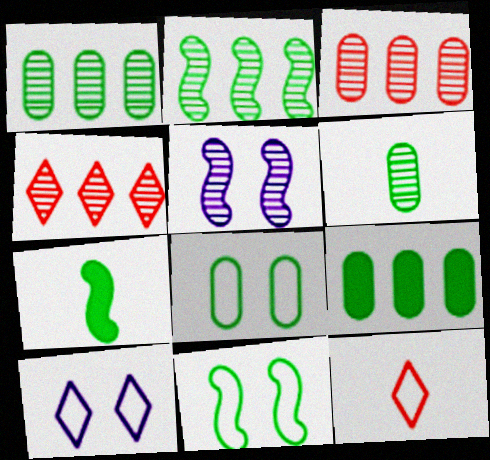[[2, 7, 11], 
[3, 7, 10], 
[4, 5, 6], 
[5, 9, 12], 
[6, 8, 9]]